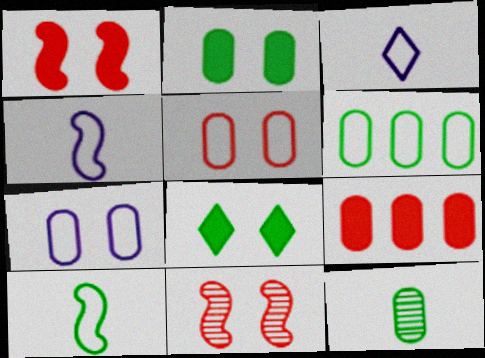[[2, 6, 12], 
[7, 8, 11], 
[7, 9, 12]]